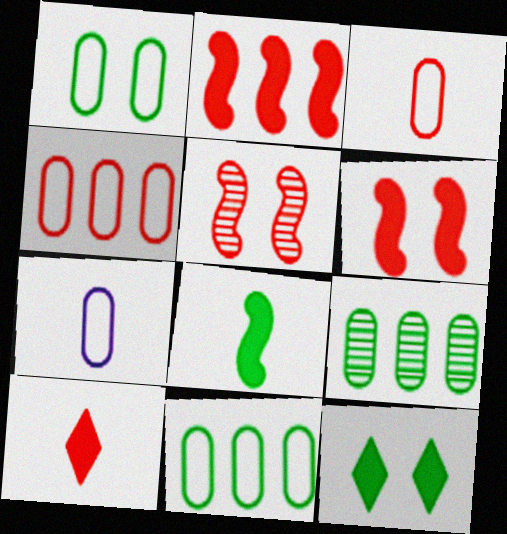[[1, 4, 7], 
[4, 5, 10]]